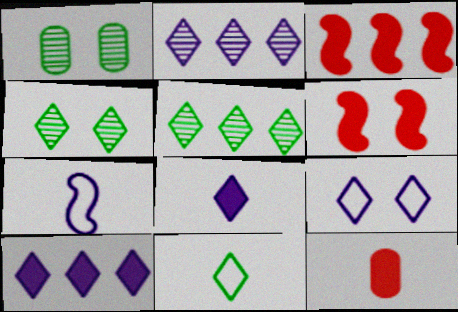[[1, 6, 9], 
[2, 8, 9]]